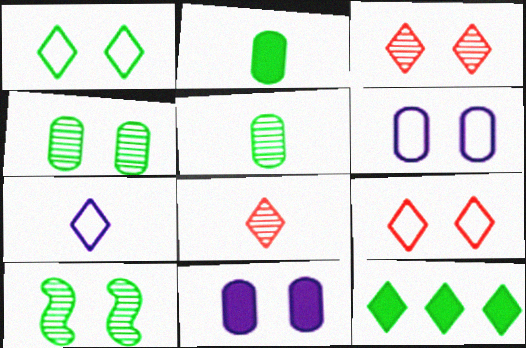[[3, 7, 12], 
[9, 10, 11]]